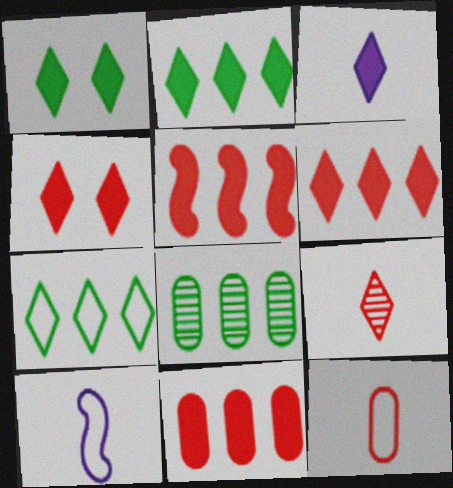[[1, 3, 6], 
[2, 3, 4], 
[4, 8, 10], 
[5, 6, 11]]